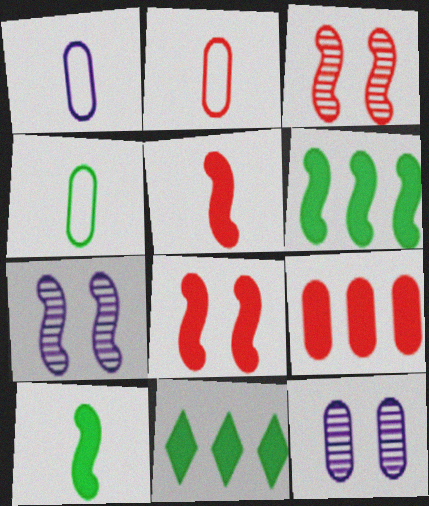[[1, 2, 4], 
[1, 3, 11], 
[2, 7, 11], 
[4, 9, 12]]